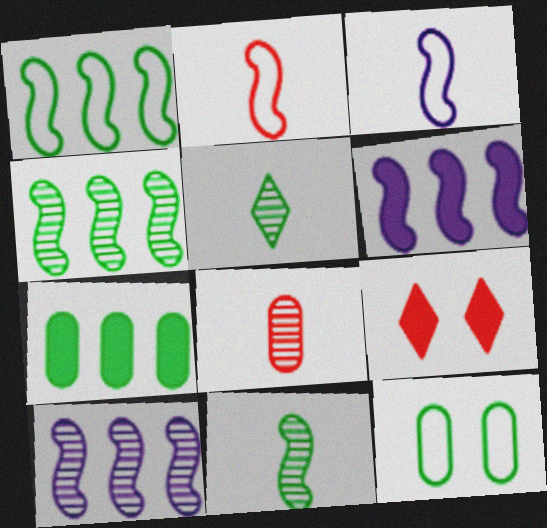[]